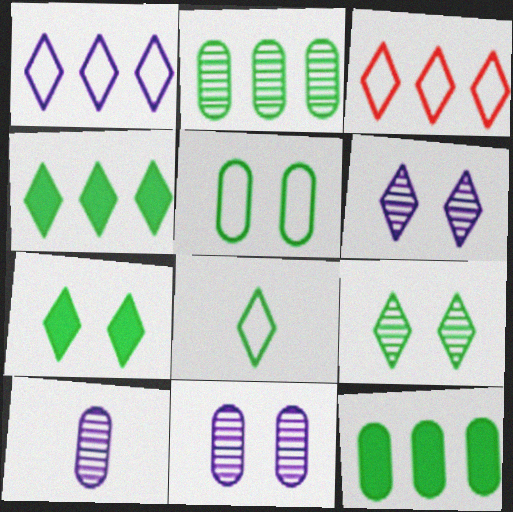[[4, 8, 9]]